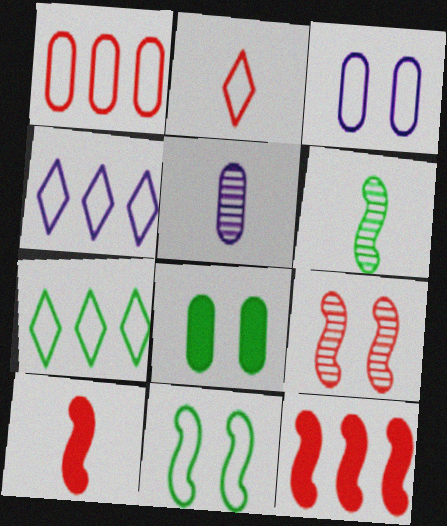[[1, 5, 8], 
[6, 7, 8]]